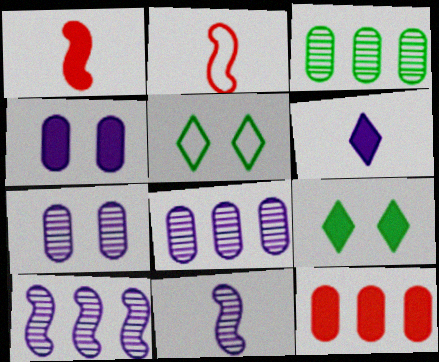[[1, 5, 8], 
[2, 8, 9], 
[5, 11, 12]]